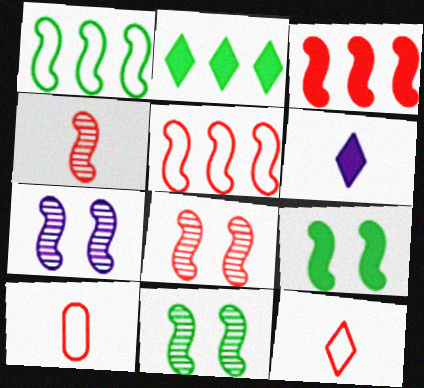[[2, 7, 10], 
[7, 8, 11]]